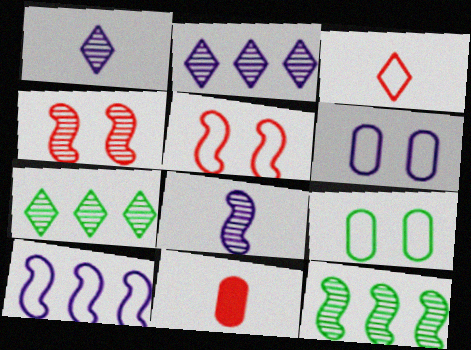[[3, 9, 10], 
[4, 8, 12]]